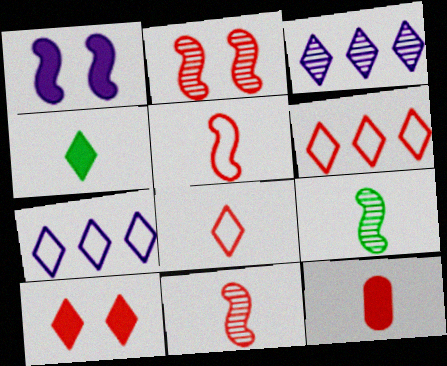[[2, 6, 12], 
[8, 11, 12]]